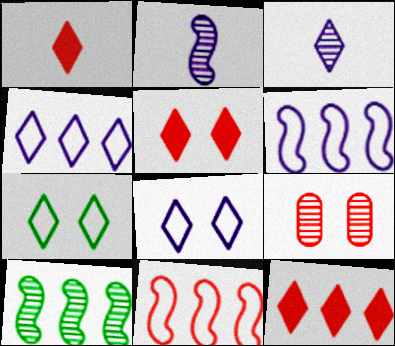[[1, 5, 12], 
[1, 9, 11], 
[3, 7, 12], 
[3, 9, 10]]